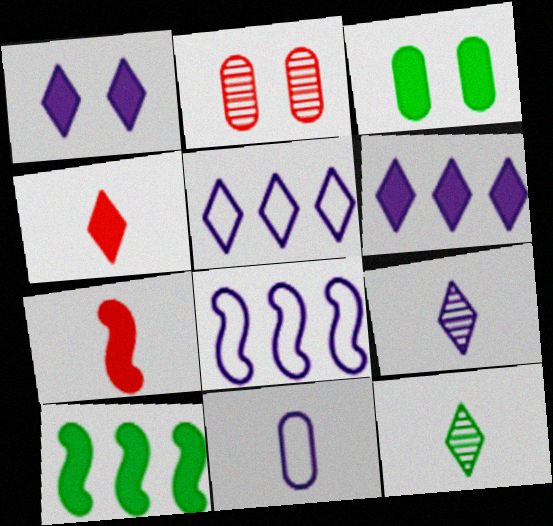[[1, 5, 9], 
[3, 6, 7], 
[7, 11, 12]]